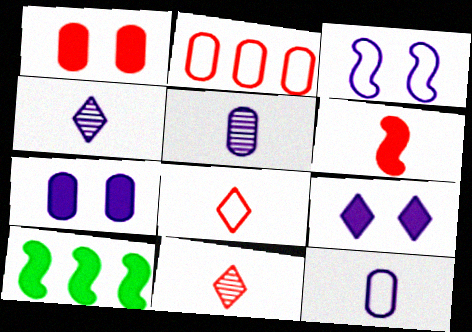[]